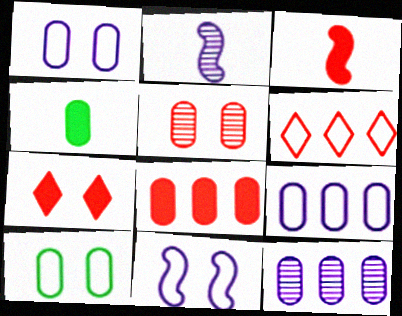[[3, 5, 6], 
[3, 7, 8], 
[4, 5, 9]]